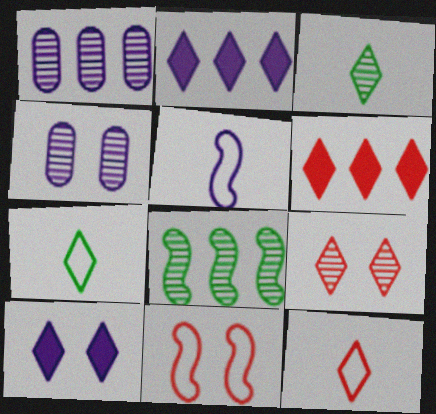[[1, 5, 10], 
[2, 4, 5], 
[2, 7, 9], 
[6, 9, 12]]